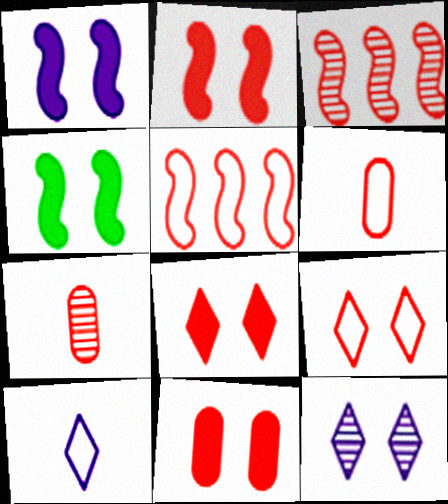[[1, 2, 4], 
[2, 8, 11], 
[3, 6, 8], 
[5, 6, 9], 
[5, 7, 8]]